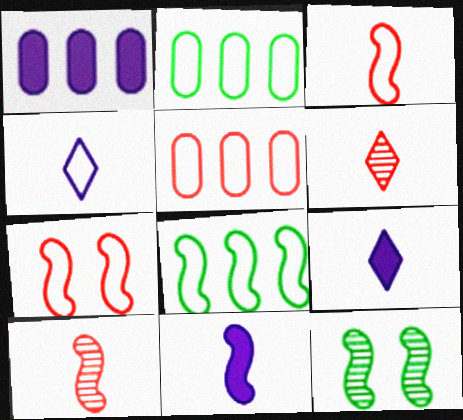[[2, 4, 7], 
[5, 9, 12]]